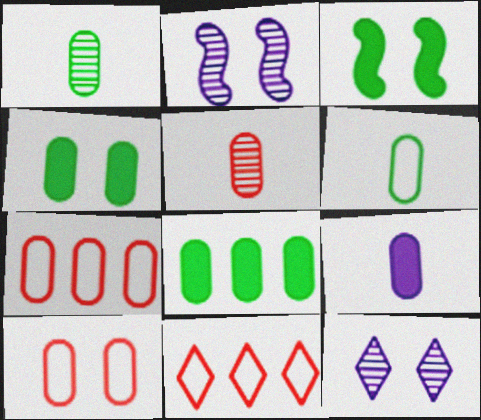[[3, 10, 12], 
[5, 6, 9]]